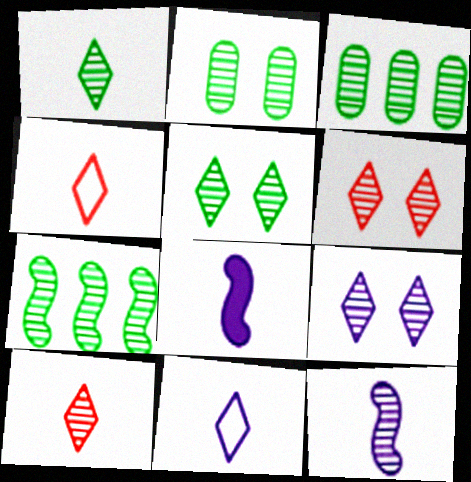[[1, 2, 7], 
[3, 6, 12], 
[5, 6, 9]]